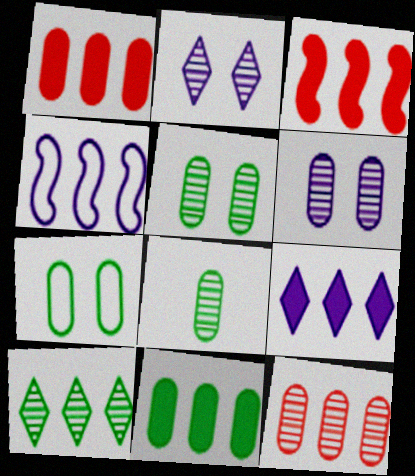[[1, 4, 10], 
[3, 9, 11], 
[6, 8, 12], 
[7, 8, 11]]